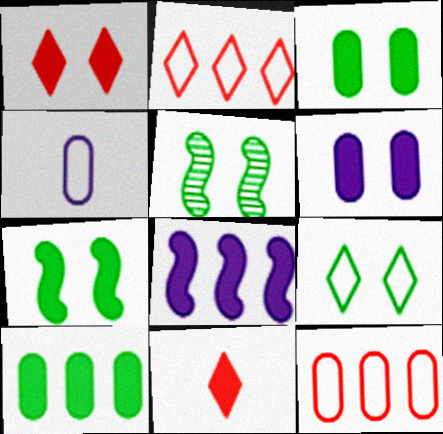[[1, 6, 7], 
[3, 5, 9], 
[3, 8, 11]]